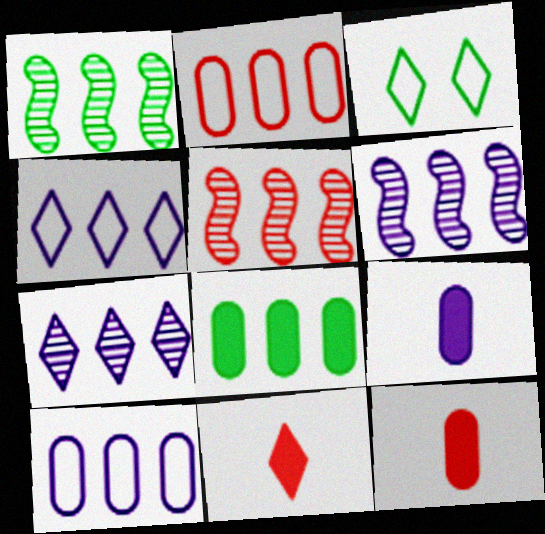[[1, 5, 6], 
[3, 5, 9], 
[3, 6, 12], 
[3, 7, 11], 
[4, 5, 8]]